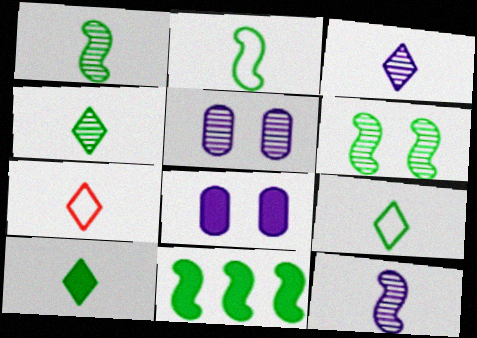[[2, 6, 11], 
[3, 7, 10], 
[4, 9, 10], 
[5, 7, 11]]